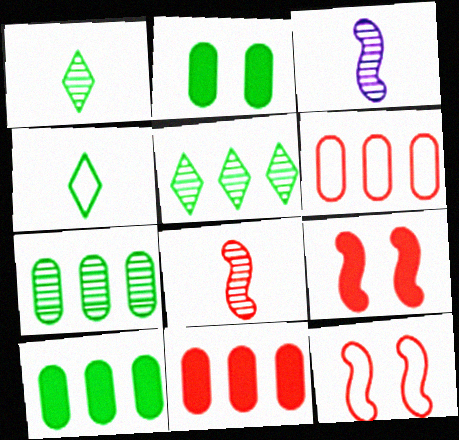[]